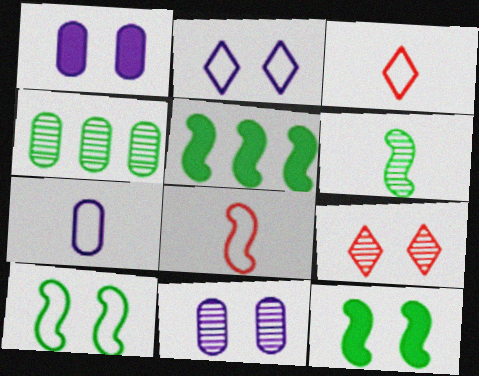[[1, 9, 10], 
[3, 5, 11], 
[5, 6, 10], 
[5, 7, 9]]